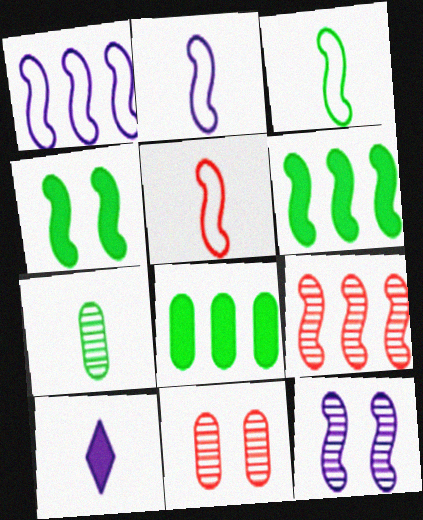[[1, 6, 9], 
[2, 3, 5], 
[2, 4, 9], 
[5, 6, 12], 
[5, 7, 10]]